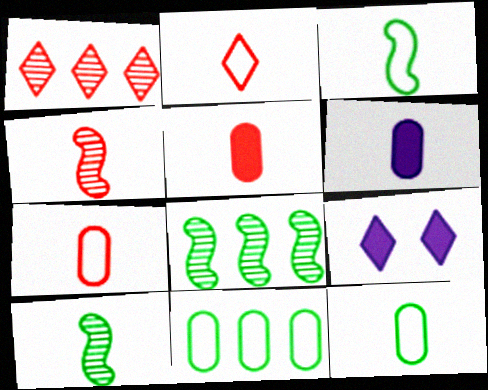[[2, 4, 5], 
[2, 6, 10], 
[4, 9, 11], 
[7, 8, 9]]